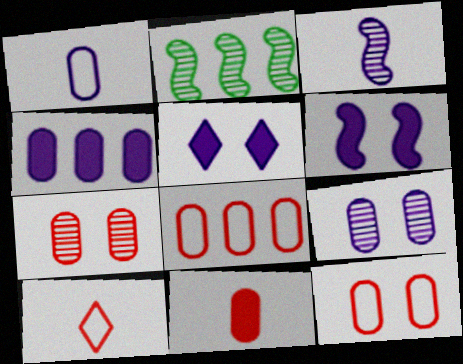[[1, 4, 9], 
[7, 8, 11]]